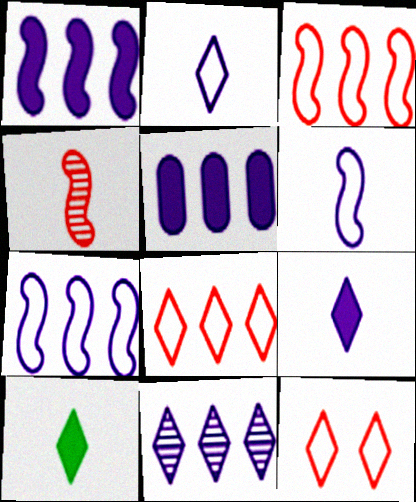[[5, 7, 11], 
[10, 11, 12]]